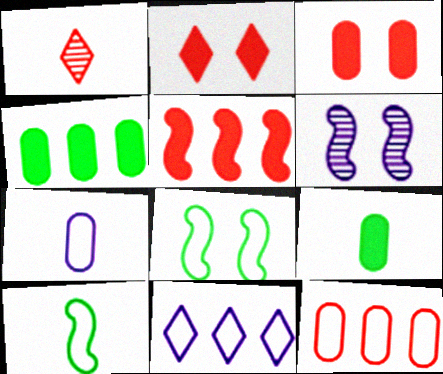[[5, 6, 10]]